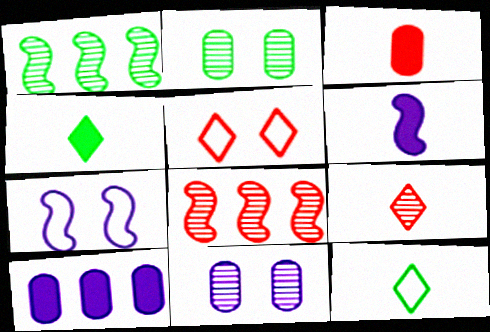[[1, 9, 11], 
[3, 4, 6], 
[3, 5, 8]]